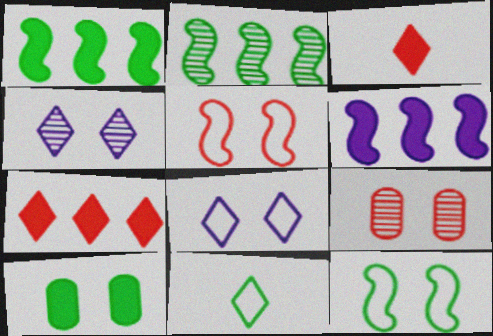[[2, 10, 11], 
[3, 6, 10], 
[4, 5, 10], 
[4, 7, 11], 
[6, 9, 11]]